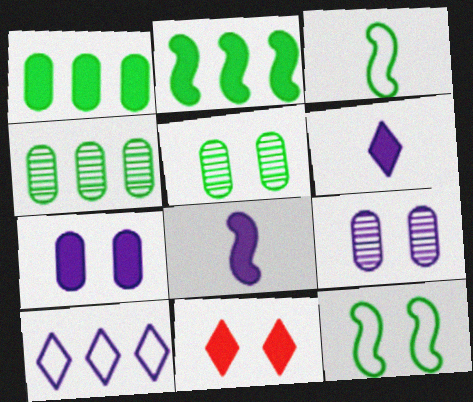[[1, 8, 11], 
[8, 9, 10], 
[9, 11, 12]]